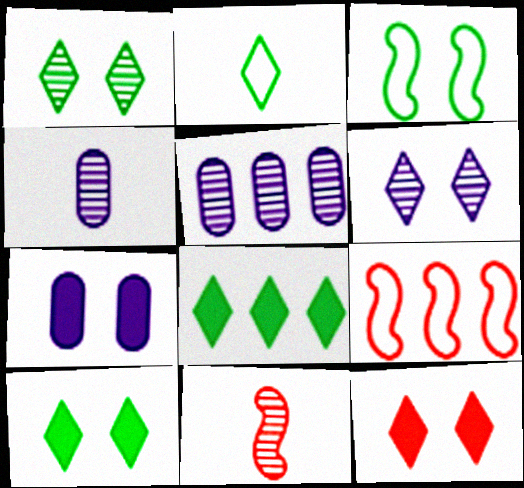[[1, 2, 8], 
[1, 5, 11], 
[4, 9, 10], 
[5, 8, 9]]